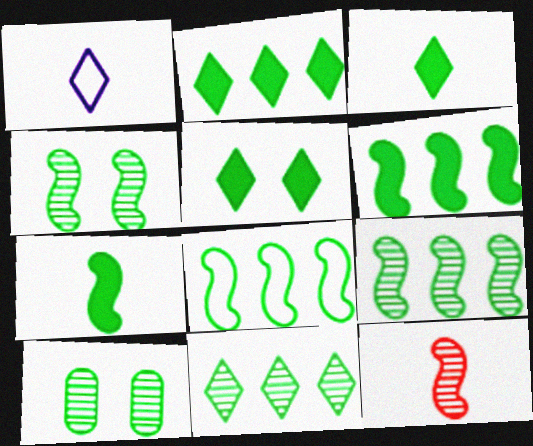[[2, 3, 5], 
[3, 8, 10], 
[4, 7, 8], 
[6, 8, 9]]